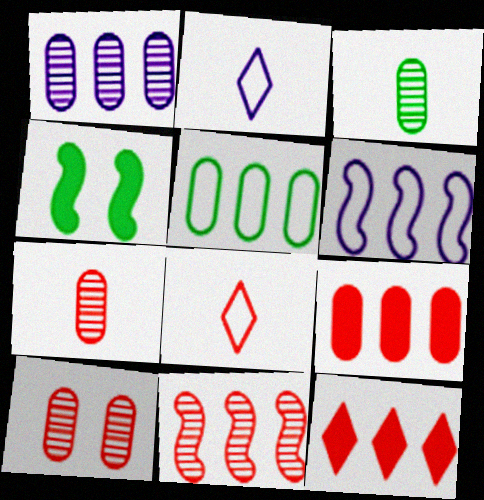[[1, 3, 10], 
[1, 4, 8], 
[1, 5, 9]]